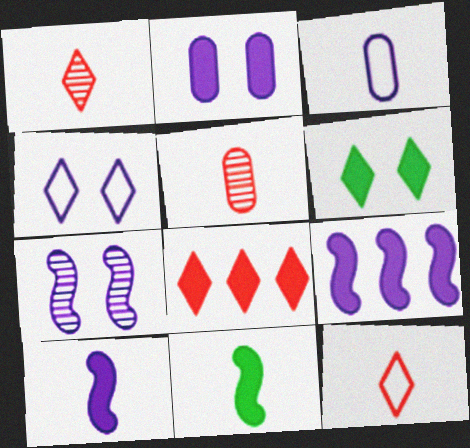[[1, 3, 11], 
[2, 4, 7], 
[2, 8, 11]]